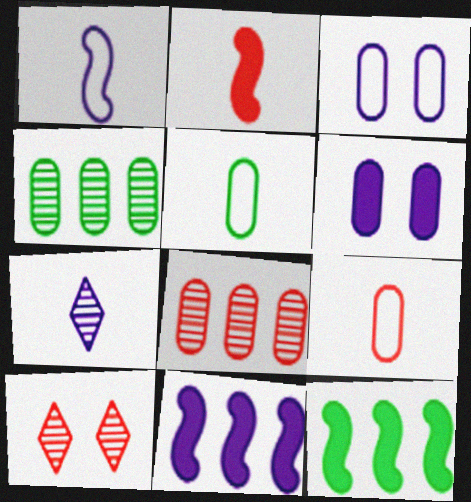[[2, 5, 7], 
[3, 7, 11], 
[4, 6, 9], 
[5, 6, 8], 
[5, 10, 11]]